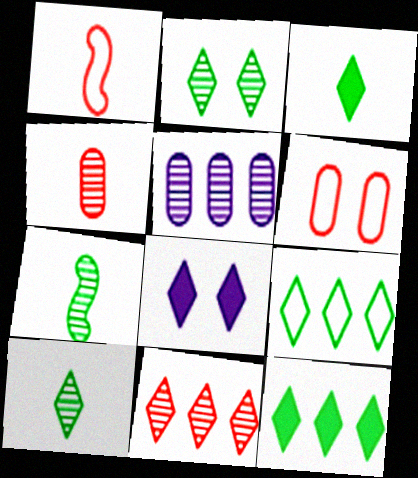[[2, 3, 9]]